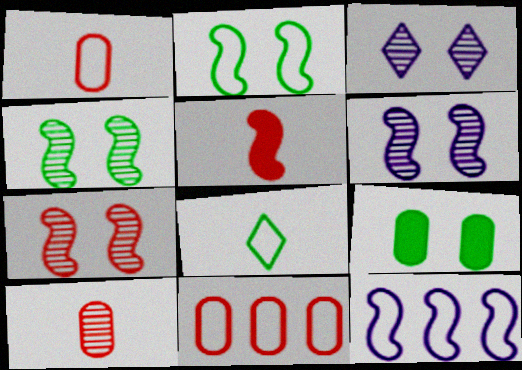[[4, 5, 12], 
[4, 6, 7]]